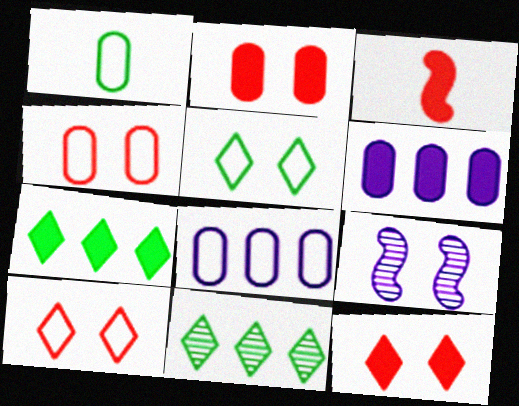[[1, 4, 8], 
[2, 5, 9]]